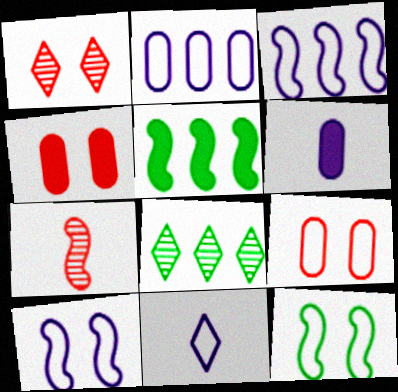[[2, 10, 11], 
[5, 7, 10]]